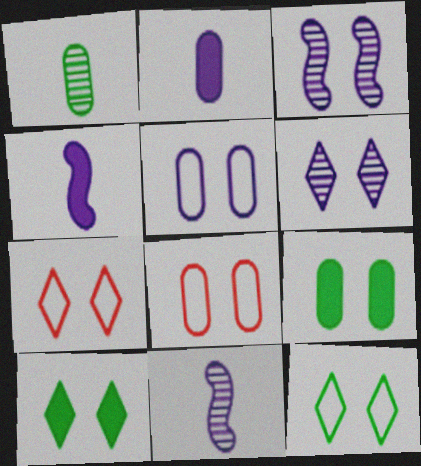[[3, 7, 9], 
[3, 8, 10], 
[6, 7, 10]]